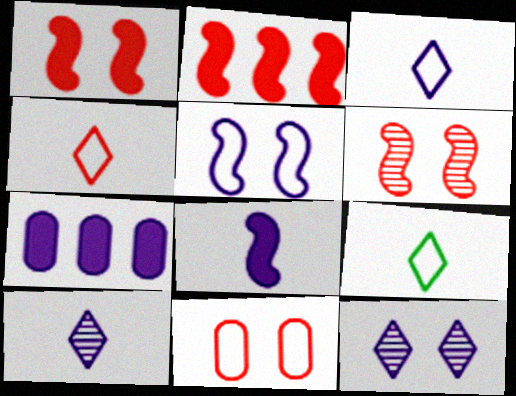[[3, 4, 9], 
[5, 7, 10], 
[6, 7, 9]]